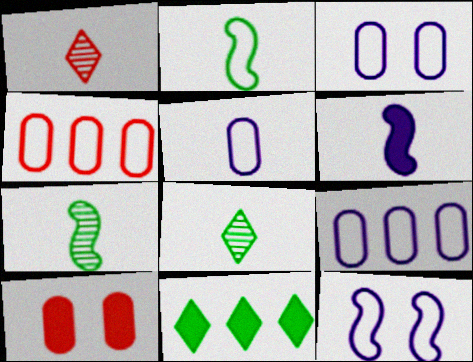[[3, 5, 9], 
[6, 10, 11]]